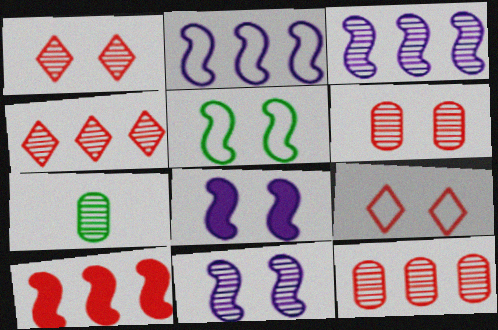[[1, 3, 7], 
[4, 7, 11]]